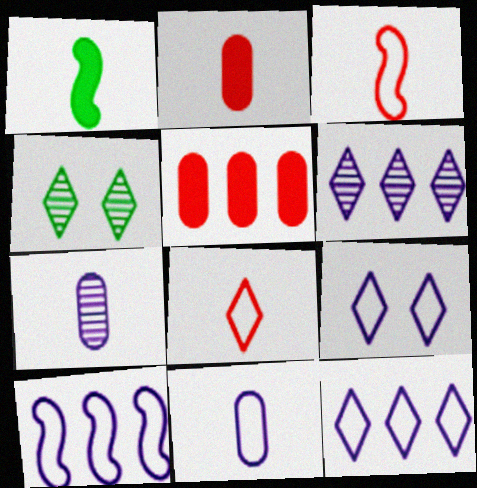[[1, 7, 8], 
[2, 4, 10], 
[9, 10, 11]]